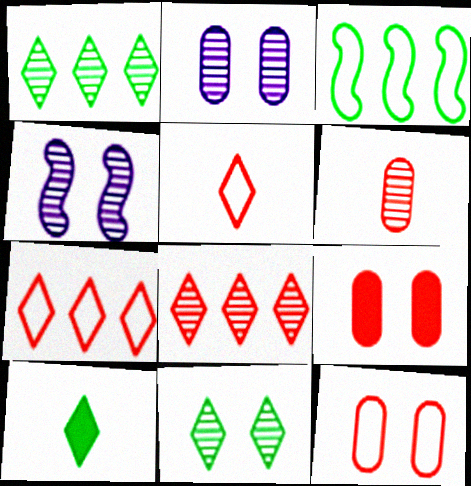[[1, 4, 6]]